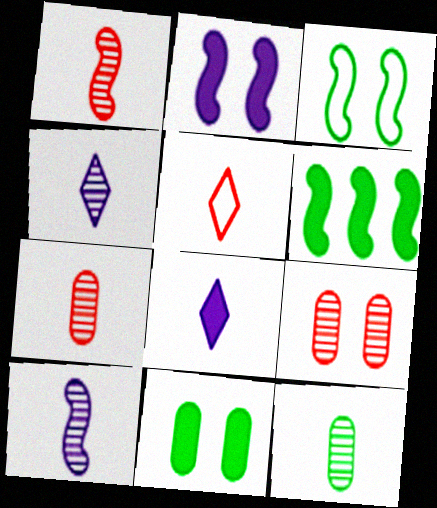[[1, 4, 12]]